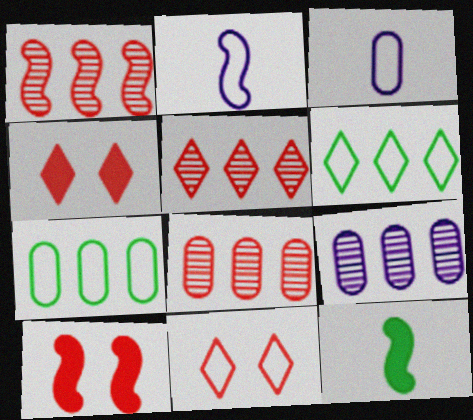[[1, 5, 8], 
[2, 7, 11], 
[9, 11, 12]]